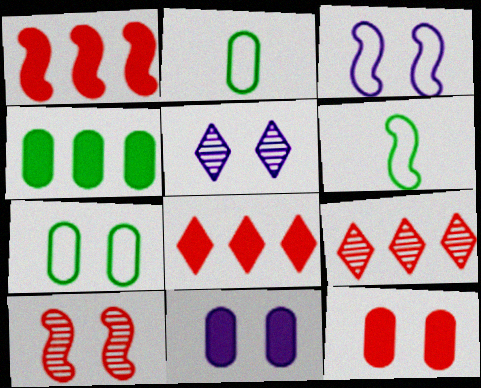[[1, 2, 5], 
[3, 5, 11], 
[6, 9, 11]]